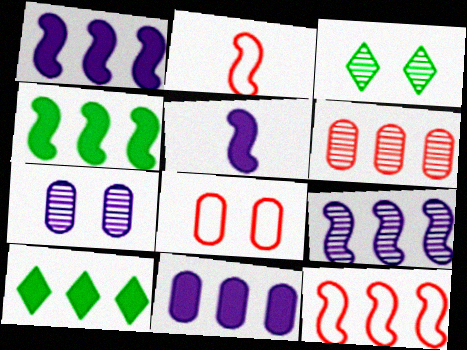[[2, 3, 11], 
[2, 7, 10], 
[4, 9, 12]]